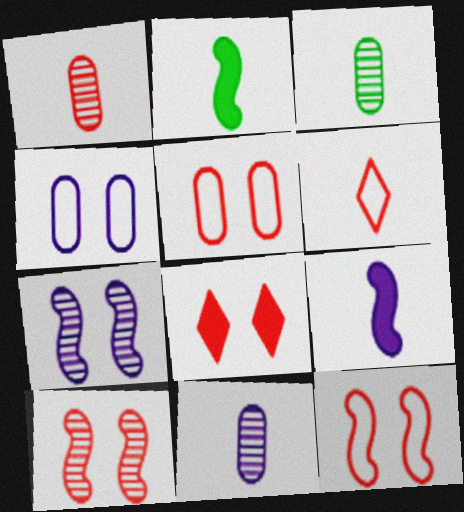[[1, 3, 11], 
[2, 6, 11], 
[3, 6, 9], 
[5, 8, 10]]